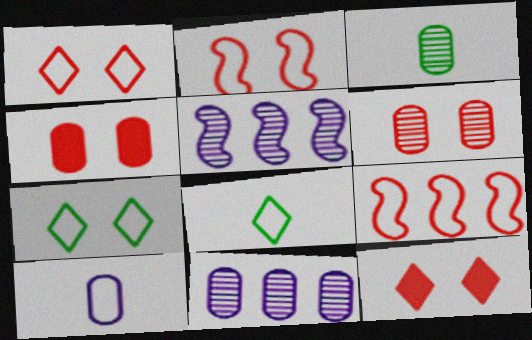[[2, 6, 12], 
[3, 6, 11], 
[4, 5, 8], 
[7, 9, 10]]